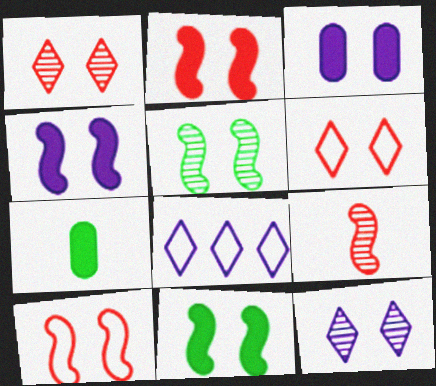[[2, 4, 11], 
[3, 5, 6], 
[4, 5, 10]]